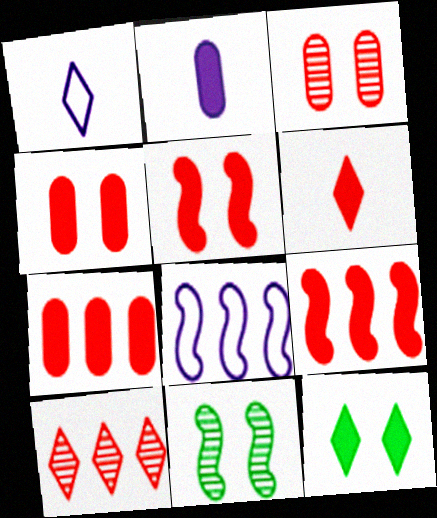[[1, 7, 11], 
[1, 10, 12], 
[2, 9, 12], 
[4, 6, 9], 
[5, 6, 7]]